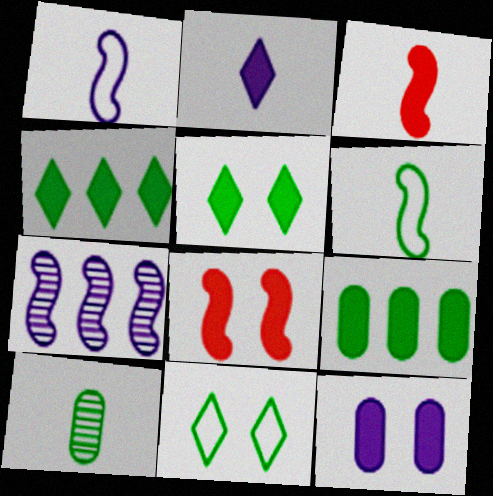[[2, 8, 9], 
[3, 4, 12], 
[5, 8, 12], 
[6, 7, 8]]